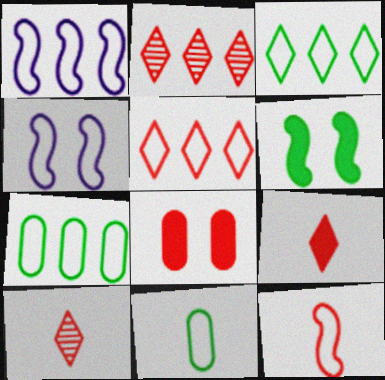[[1, 5, 7], 
[2, 8, 12], 
[4, 5, 11]]